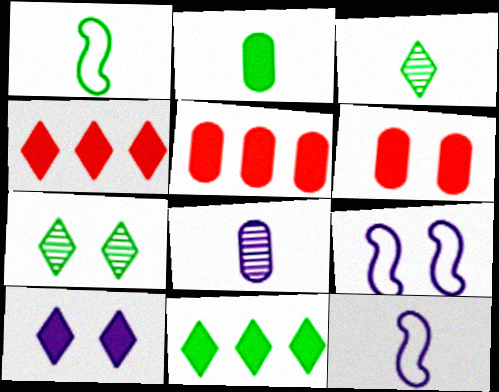[[1, 2, 3], 
[3, 5, 9], 
[5, 7, 12], 
[6, 7, 9]]